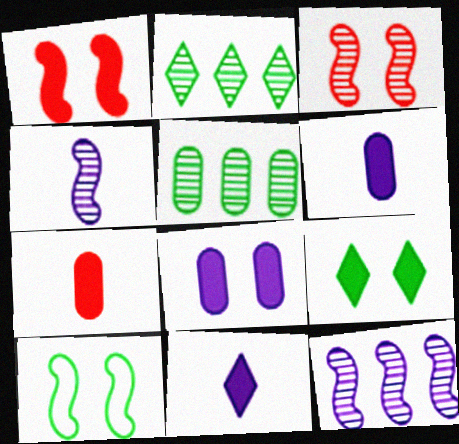[[1, 8, 9]]